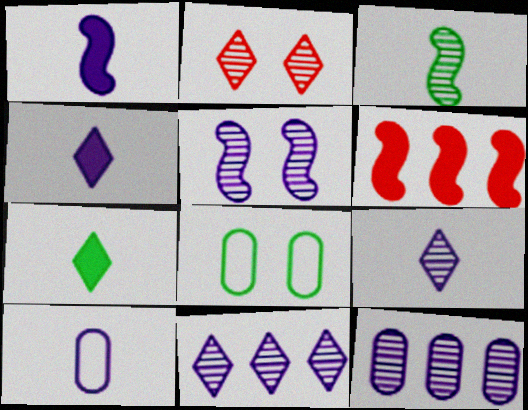[[1, 9, 10], 
[2, 3, 12], 
[5, 9, 12], 
[6, 8, 9]]